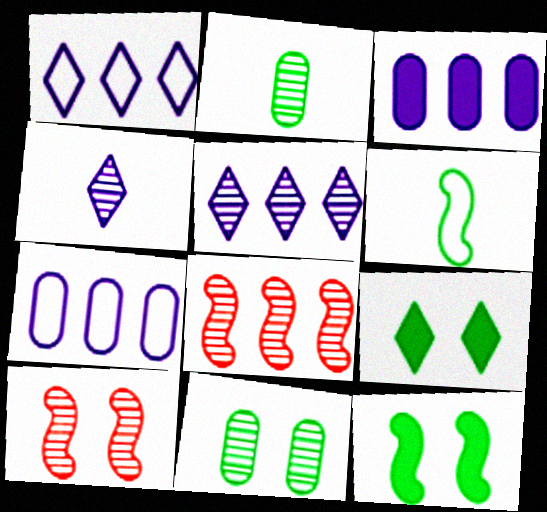[[2, 5, 10], 
[4, 8, 11]]